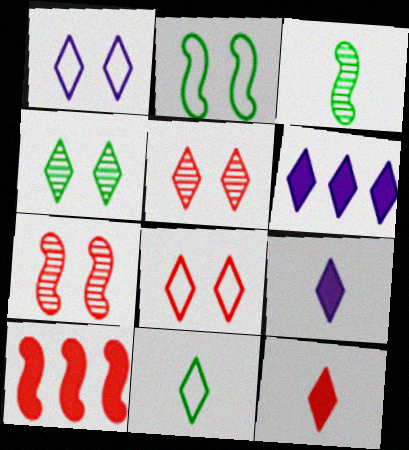[[5, 6, 11]]